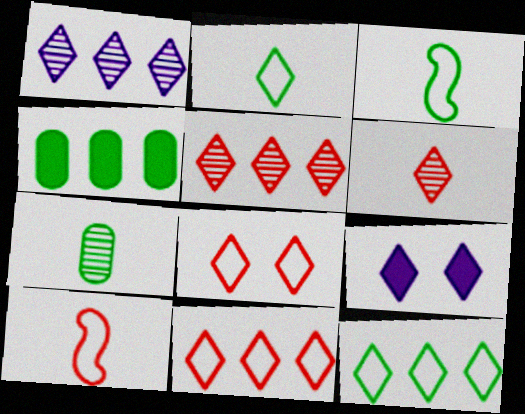[[2, 5, 9], 
[6, 9, 12]]